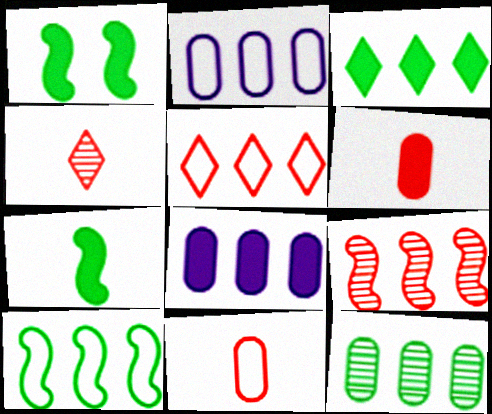[[1, 2, 4], 
[2, 3, 9], 
[2, 5, 10], 
[3, 10, 12]]